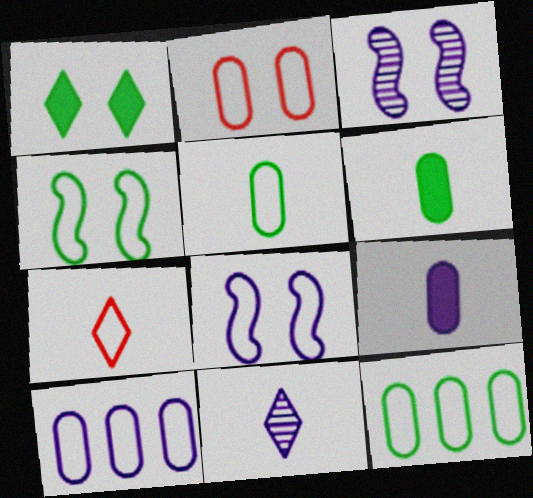[[1, 2, 3], 
[2, 5, 10], 
[4, 7, 10], 
[7, 8, 12]]